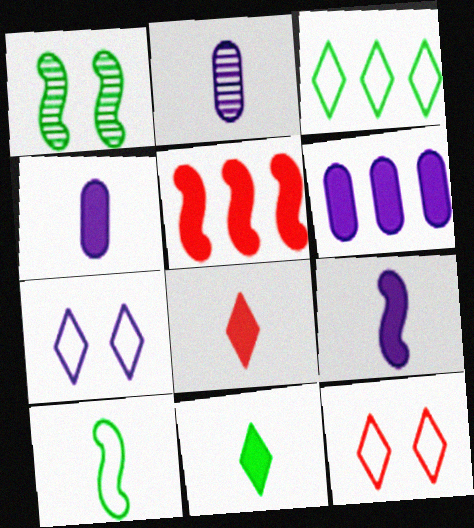[[2, 8, 10]]